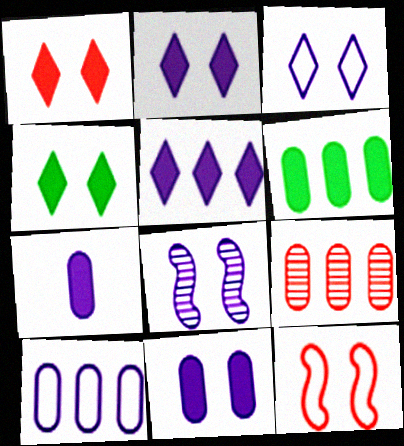[[1, 2, 4], 
[3, 8, 11], 
[6, 9, 10]]